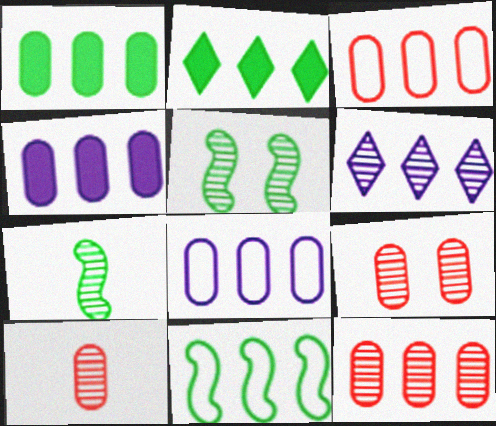[[1, 8, 12], 
[5, 6, 10], 
[6, 7, 9], 
[9, 10, 12]]